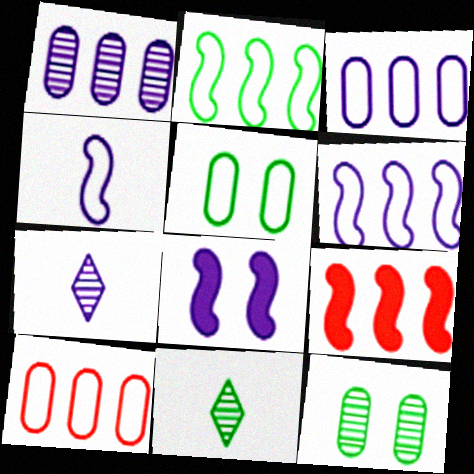[[3, 7, 8], 
[5, 7, 9], 
[8, 10, 11]]